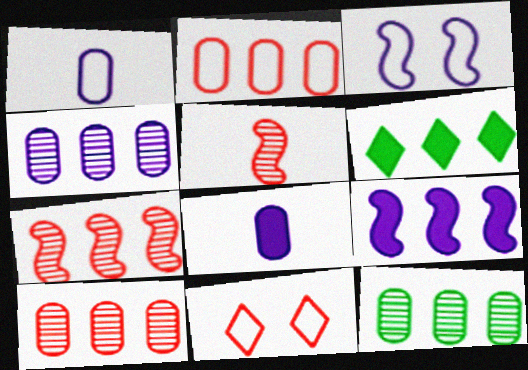[[4, 10, 12]]